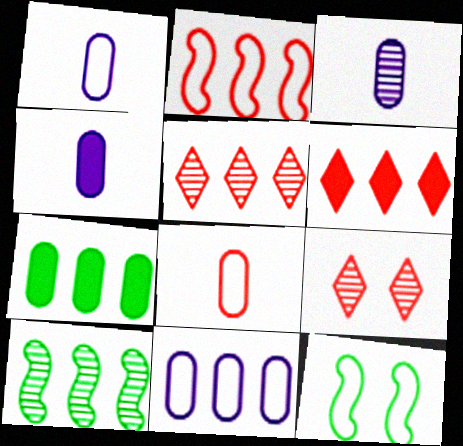[[1, 3, 4], 
[3, 6, 12], 
[3, 9, 10], 
[4, 5, 12], 
[6, 10, 11]]